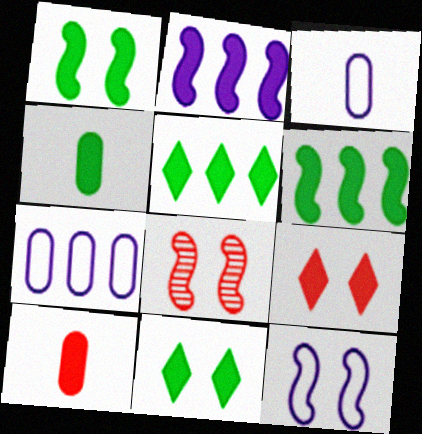[[1, 4, 5], 
[1, 8, 12], 
[2, 4, 9], 
[2, 10, 11], 
[3, 5, 8], 
[4, 6, 11]]